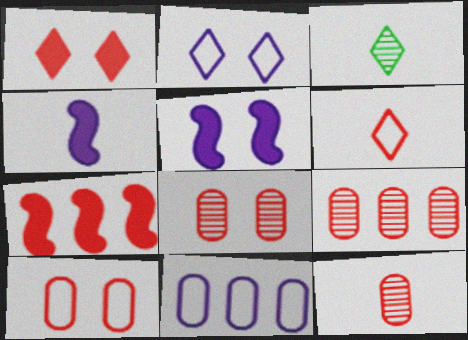[[6, 7, 8], 
[8, 9, 12]]